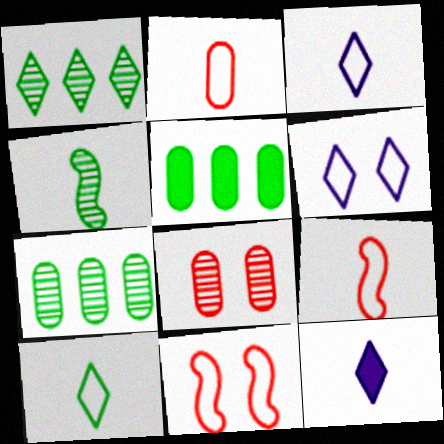[[2, 4, 12], 
[7, 11, 12]]